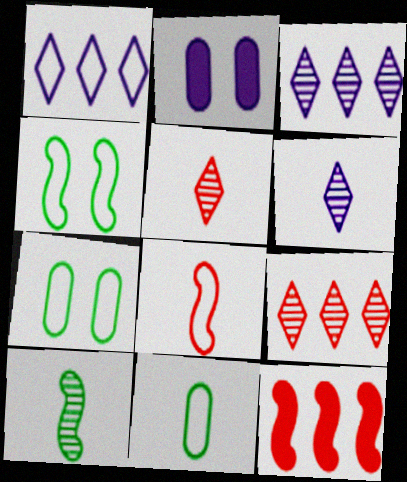[[1, 7, 8], 
[6, 7, 12]]